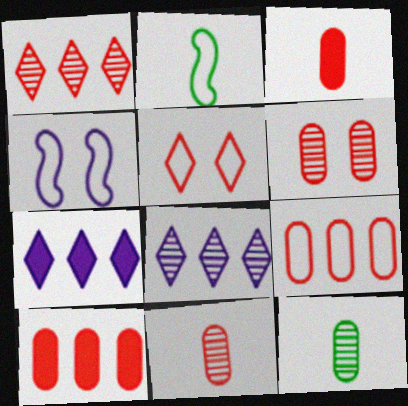[[2, 6, 7], 
[3, 6, 9]]